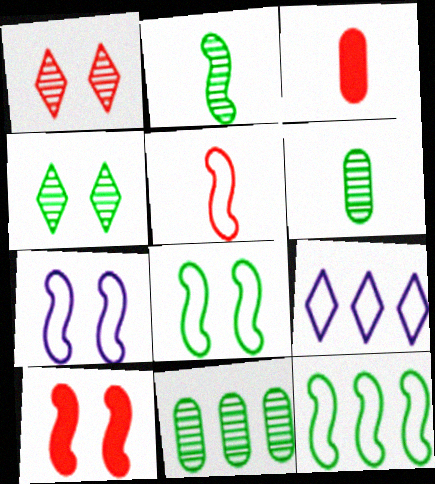[[2, 4, 11], 
[5, 7, 12], 
[6, 9, 10]]